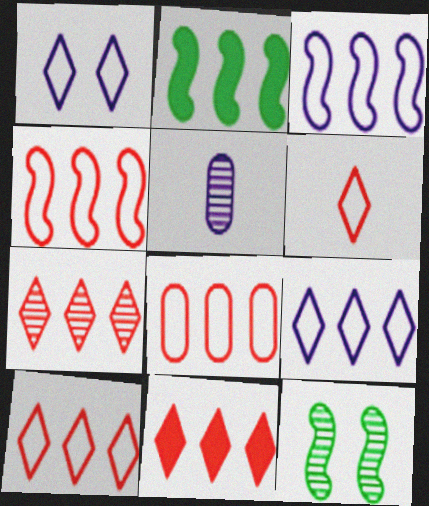[[4, 8, 10], 
[5, 7, 12], 
[7, 10, 11]]